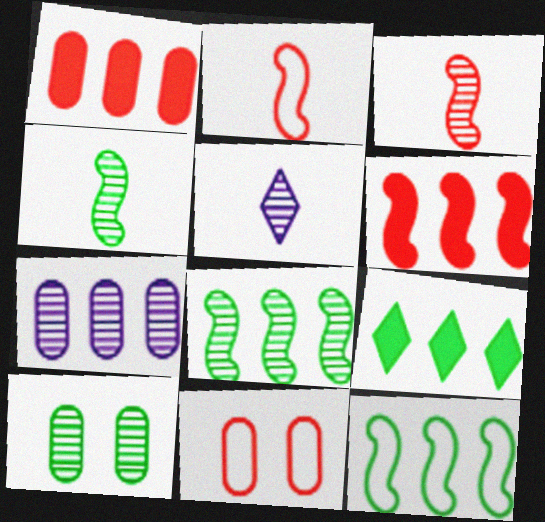[]